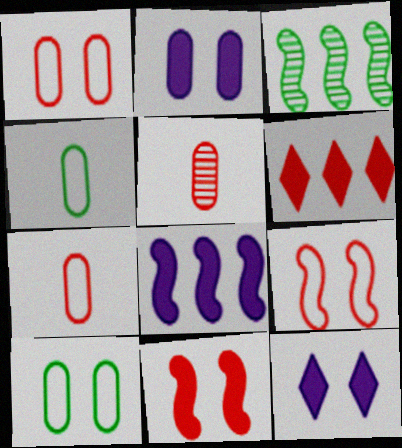[[3, 7, 12], 
[5, 6, 9]]